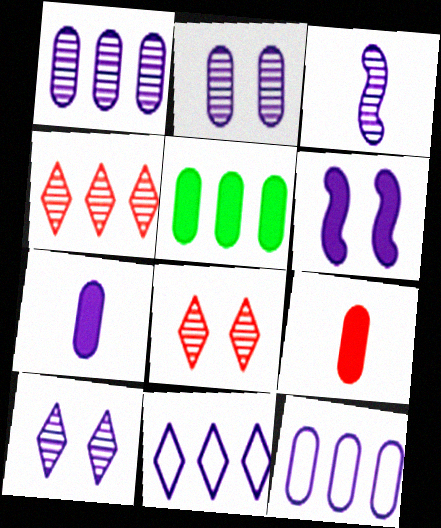[[1, 3, 10], 
[2, 7, 12]]